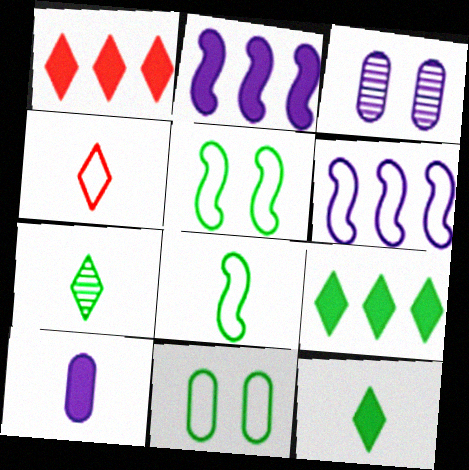[[1, 3, 8], 
[4, 6, 11]]